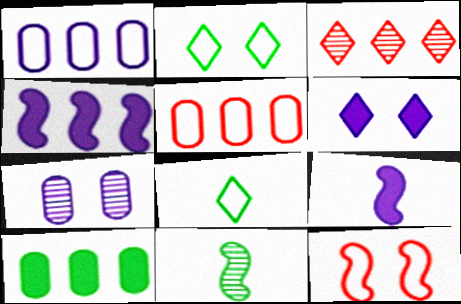[[1, 8, 12], 
[2, 10, 11], 
[3, 6, 8], 
[3, 7, 11], 
[4, 11, 12], 
[5, 6, 11]]